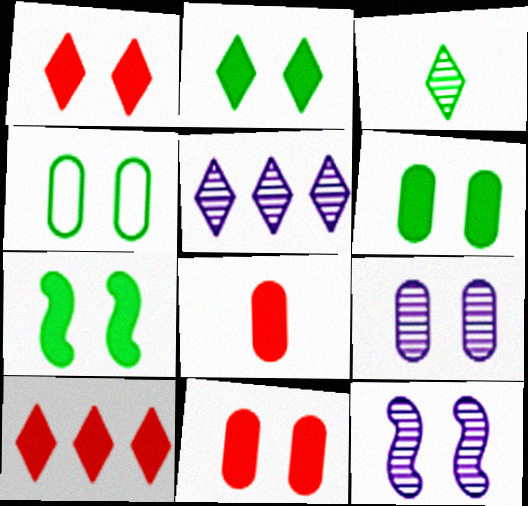[[1, 4, 12], 
[2, 6, 7], 
[4, 9, 11]]